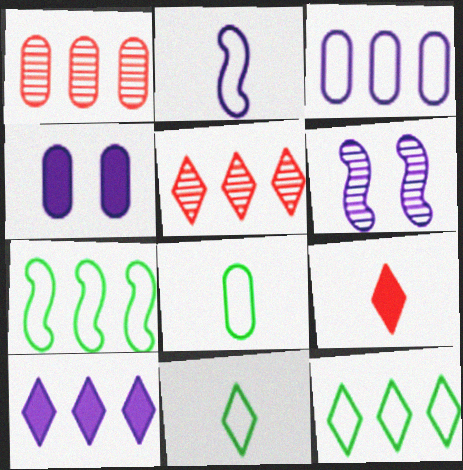[[1, 4, 8], 
[1, 7, 10], 
[5, 10, 12]]